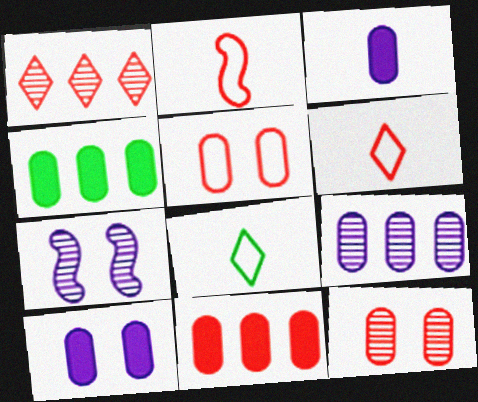[[4, 6, 7], 
[7, 8, 11]]